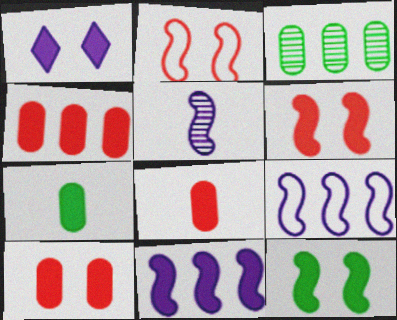[[1, 10, 12], 
[4, 8, 10]]